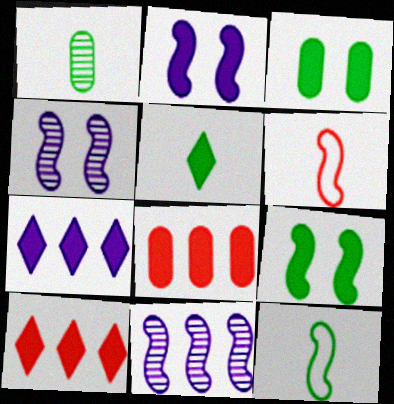[[1, 5, 12], 
[2, 5, 8], 
[6, 9, 11]]